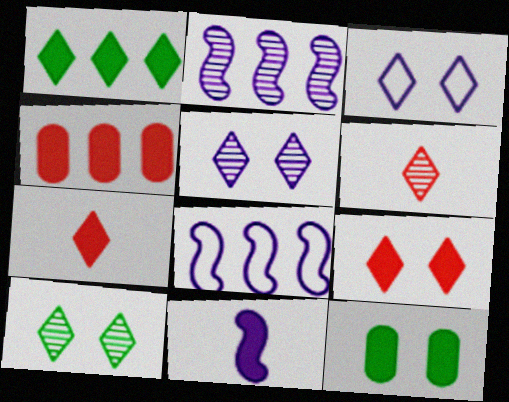[[1, 3, 6], 
[3, 9, 10], 
[6, 8, 12]]